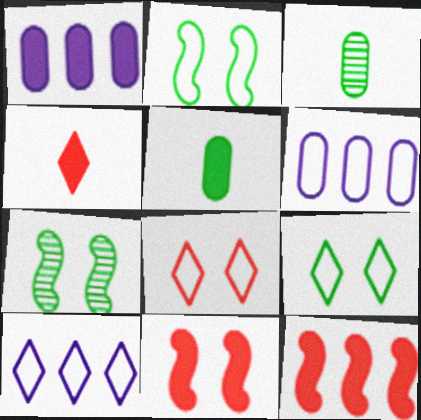[[3, 10, 11], 
[4, 6, 7]]